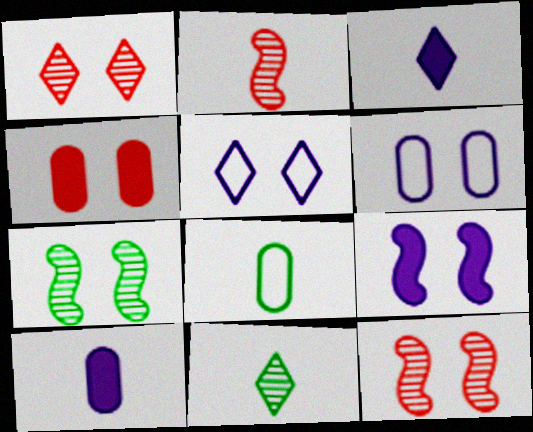[[2, 3, 8], 
[4, 5, 7]]